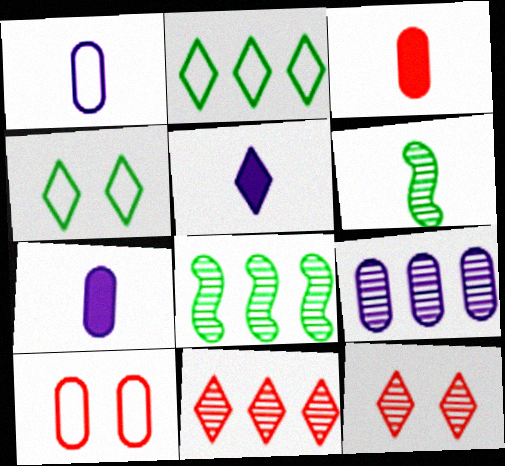[[2, 5, 12], 
[4, 5, 11], 
[5, 8, 10], 
[6, 9, 12], 
[8, 9, 11]]